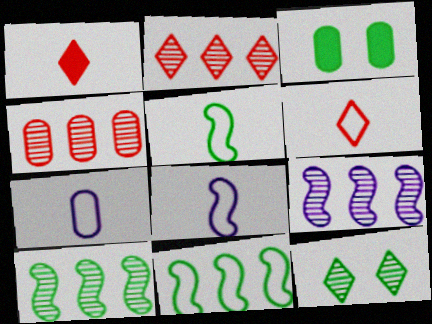[[2, 3, 8], 
[3, 4, 7], 
[3, 6, 9], 
[5, 6, 7]]